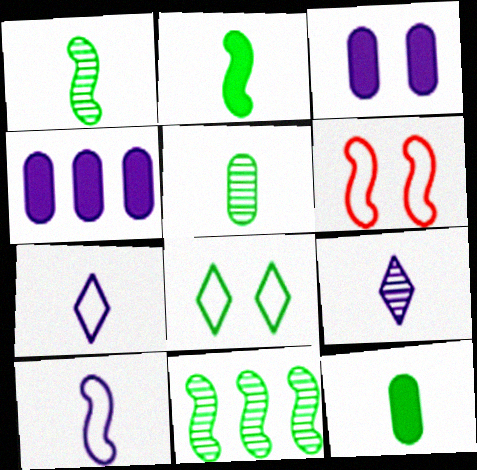[[8, 11, 12]]